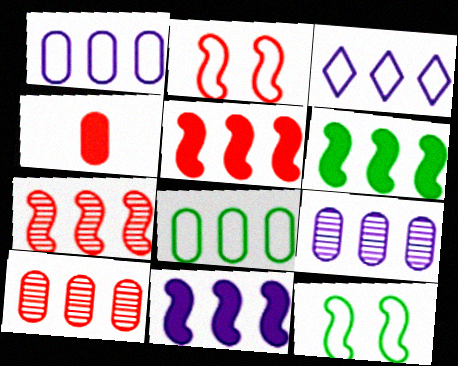[[3, 6, 10], 
[3, 9, 11], 
[5, 6, 11]]